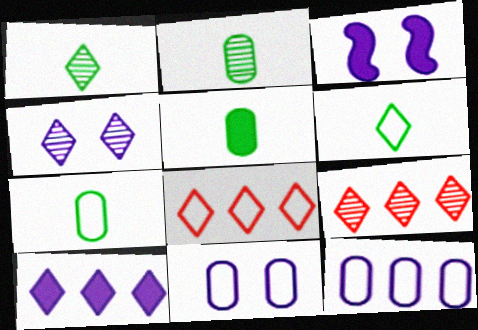[[1, 4, 9], 
[2, 3, 8], 
[2, 5, 7], 
[3, 4, 11], 
[3, 7, 9]]